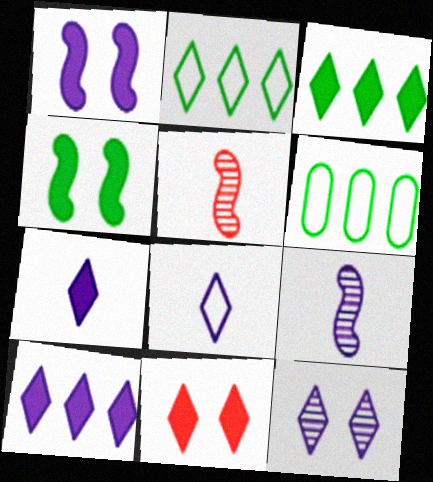[[3, 7, 11], 
[6, 9, 11], 
[8, 10, 12]]